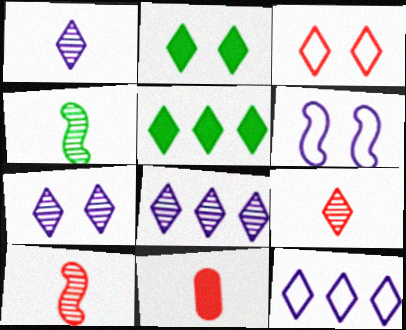[[1, 3, 5], 
[1, 7, 8], 
[2, 3, 7], 
[2, 9, 12]]